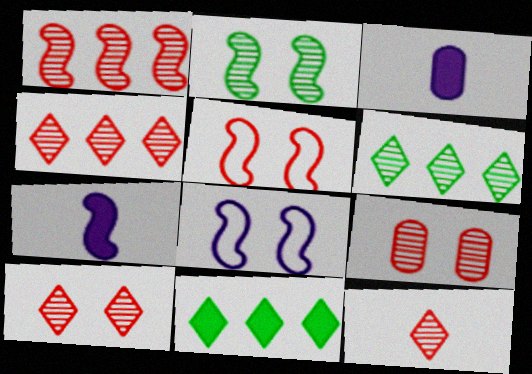[[1, 9, 12], 
[3, 5, 6], 
[4, 10, 12]]